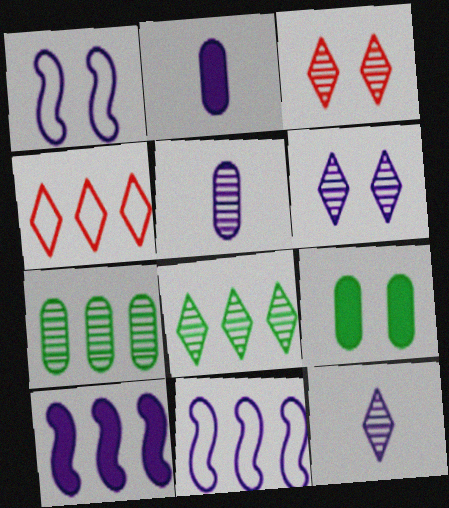[[1, 3, 9], 
[2, 6, 11], 
[3, 8, 12], 
[4, 7, 10]]